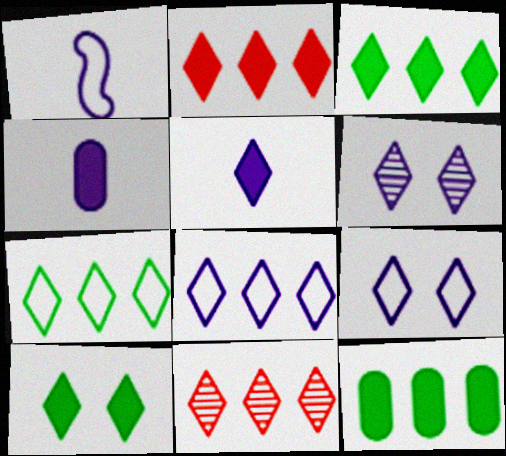[[2, 5, 10], 
[3, 8, 11], 
[5, 6, 8]]